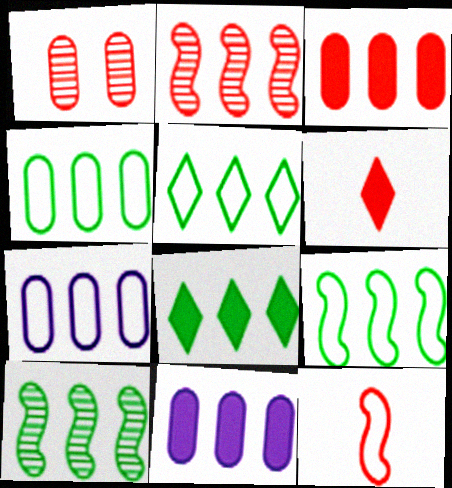[[2, 5, 11], 
[2, 7, 8], 
[4, 5, 9], 
[4, 8, 10]]